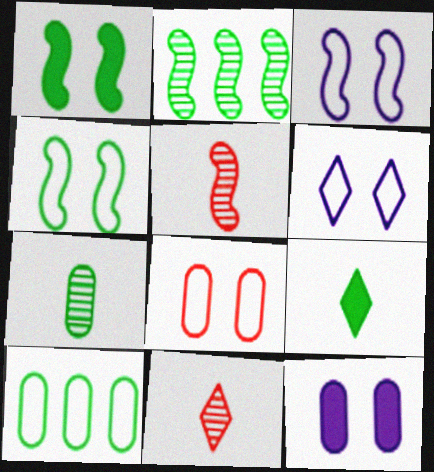[[4, 6, 8]]